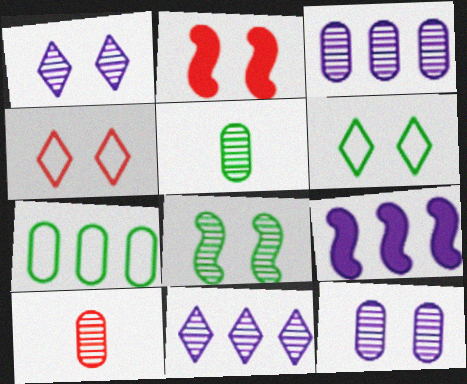[[2, 6, 12], 
[4, 5, 9], 
[6, 9, 10], 
[8, 10, 11]]